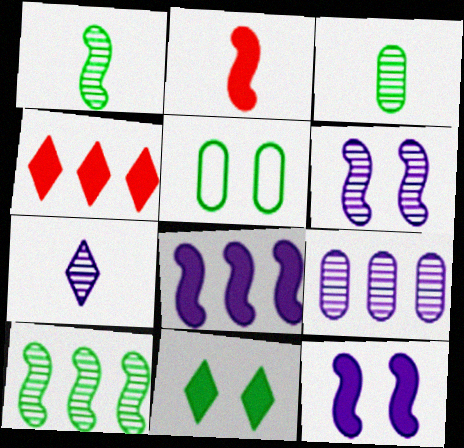[[6, 7, 9]]